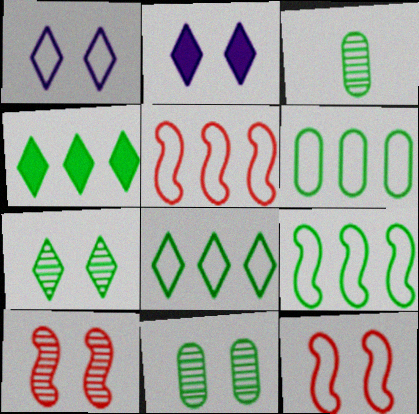[[2, 3, 5], 
[2, 11, 12], 
[6, 8, 9]]